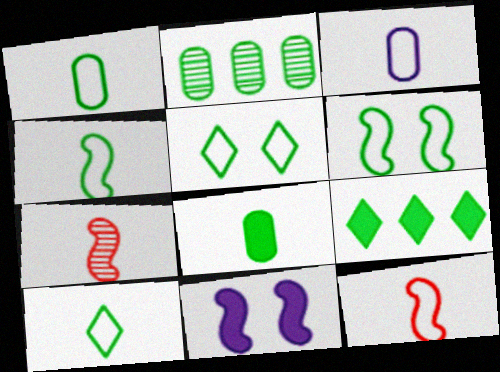[[1, 4, 10], 
[3, 10, 12]]